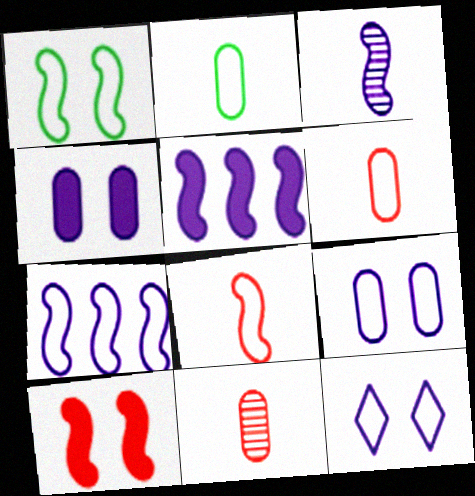[[1, 7, 8]]